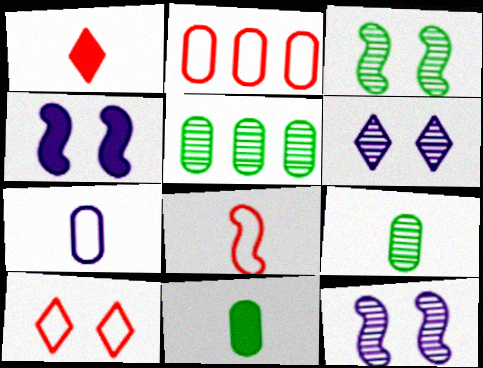[[2, 8, 10]]